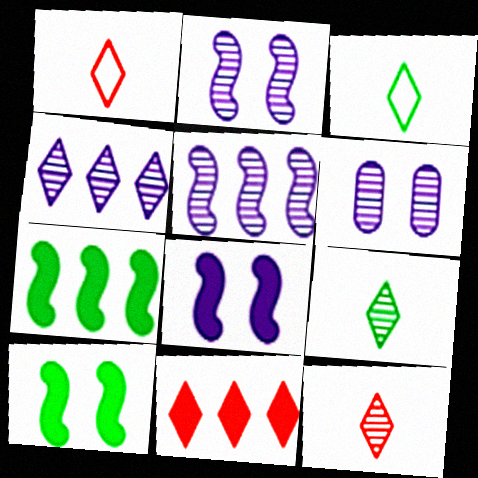[[1, 6, 7]]